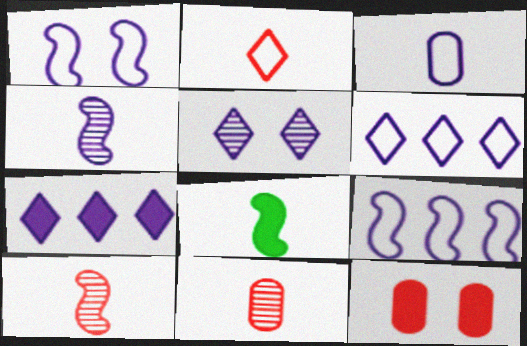[[1, 3, 6], 
[7, 8, 12]]